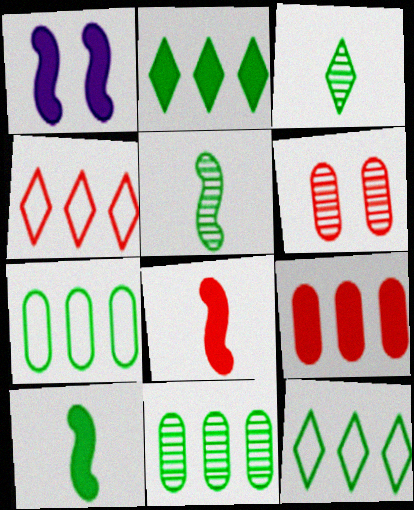[[4, 6, 8]]